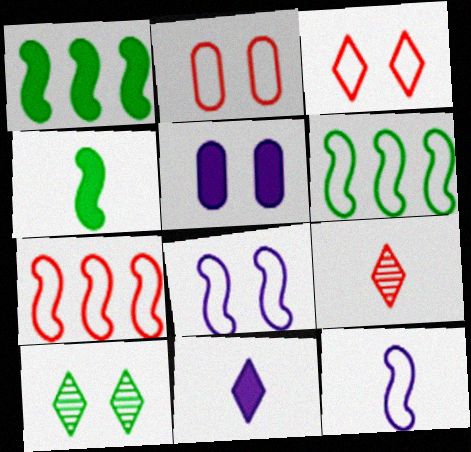[[5, 6, 9]]